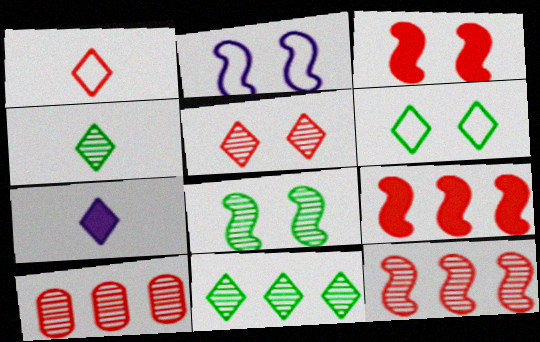[[1, 3, 10], 
[1, 4, 7], 
[2, 3, 8]]